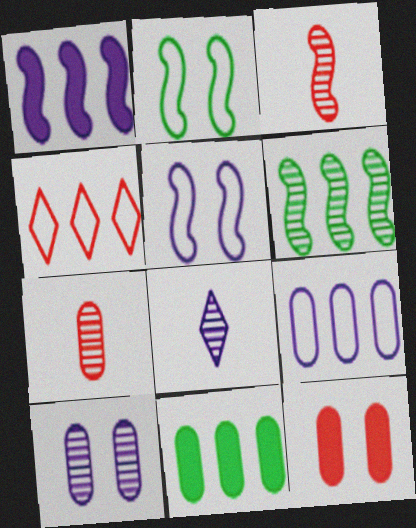[[1, 2, 3], 
[3, 4, 12]]